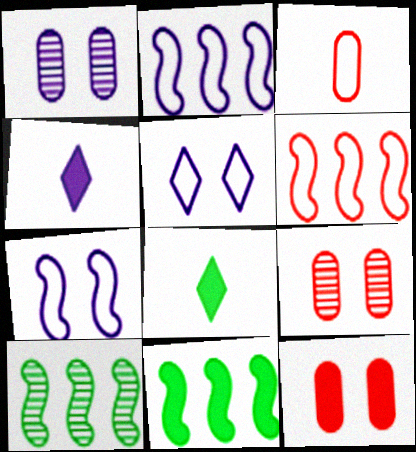[[1, 2, 4], 
[1, 6, 8], 
[2, 8, 9], 
[4, 11, 12]]